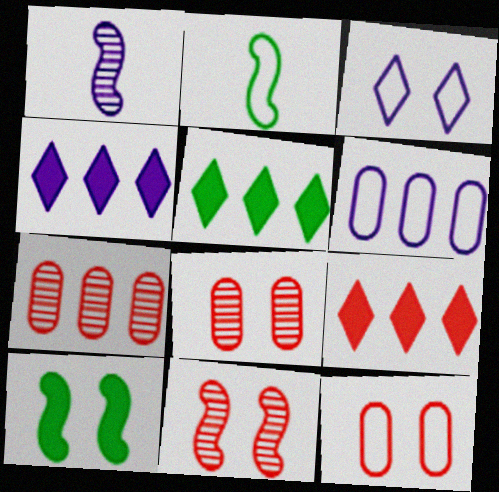[[1, 5, 12], 
[2, 4, 8], 
[3, 8, 10], 
[4, 5, 9]]